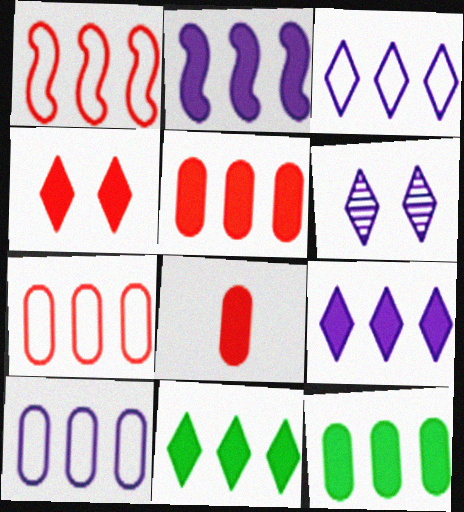[[2, 5, 11]]